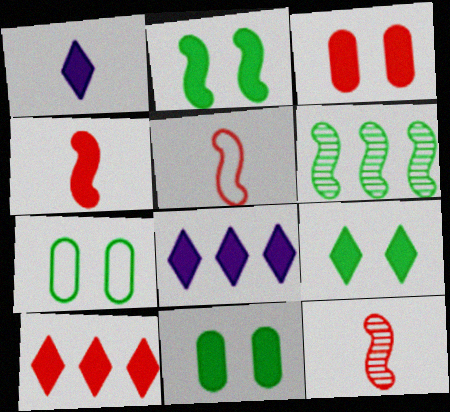[[1, 9, 10], 
[2, 9, 11], 
[3, 4, 10], 
[4, 5, 12], 
[4, 8, 11], 
[7, 8, 12]]